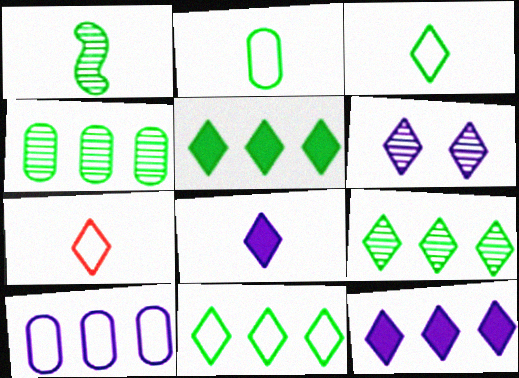[[5, 6, 7], 
[5, 9, 11]]